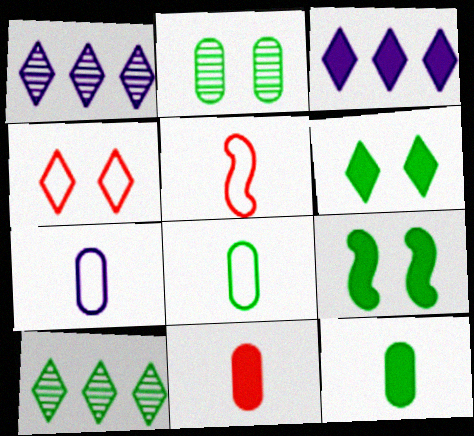[[2, 3, 5], 
[3, 9, 11], 
[8, 9, 10]]